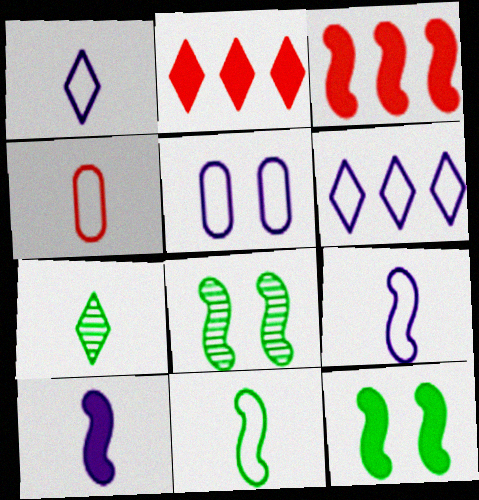[[1, 4, 11], 
[3, 5, 7], 
[3, 8, 9], 
[3, 10, 12], 
[4, 7, 10], 
[5, 6, 9]]